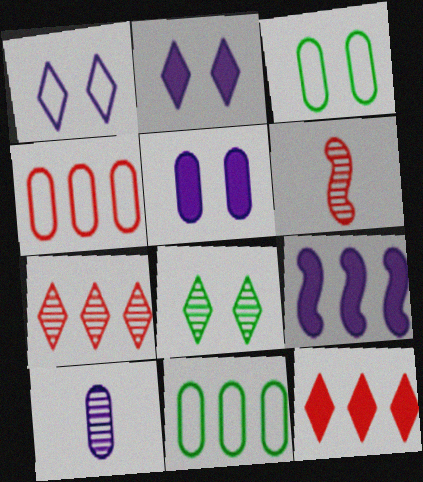[[1, 9, 10], 
[2, 6, 11], 
[7, 9, 11]]